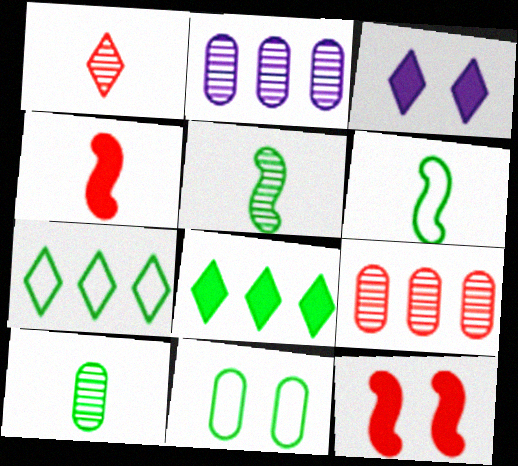[[1, 3, 7], 
[3, 6, 9], 
[5, 8, 11], 
[6, 7, 11]]